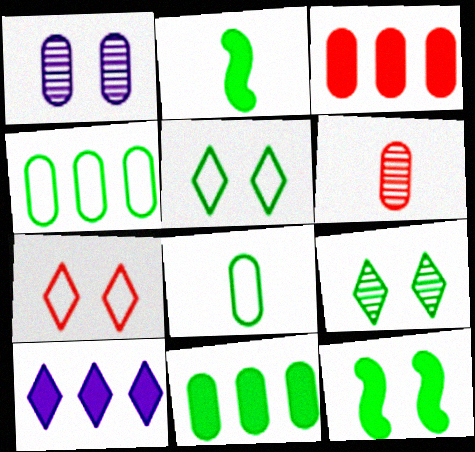[[1, 3, 8], 
[1, 7, 12], 
[2, 4, 9]]